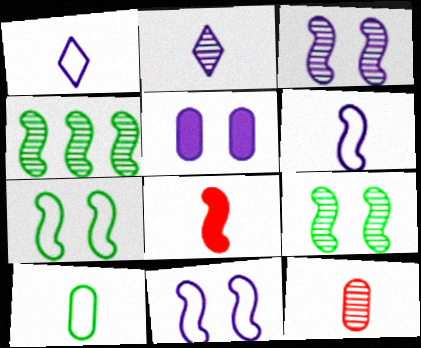[[2, 8, 10], 
[4, 8, 11]]